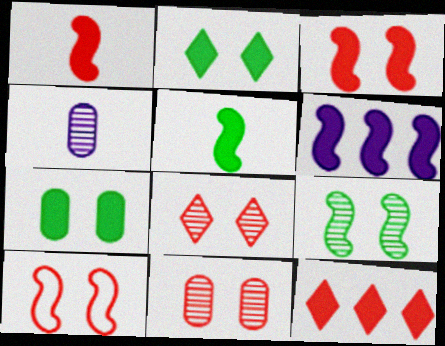[[3, 5, 6]]